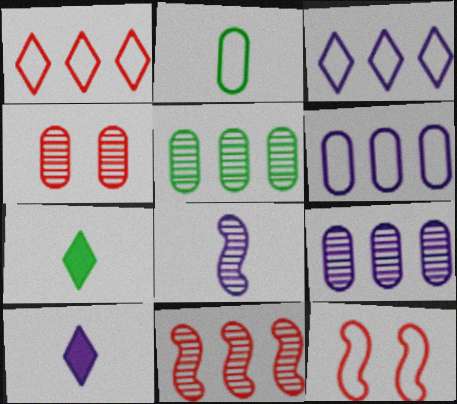[[2, 3, 12], 
[5, 10, 12], 
[7, 9, 12]]